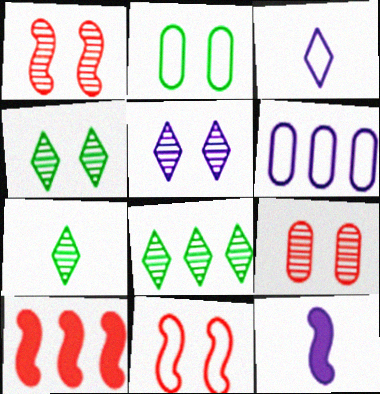[[4, 7, 8], 
[5, 6, 12], 
[6, 8, 10]]